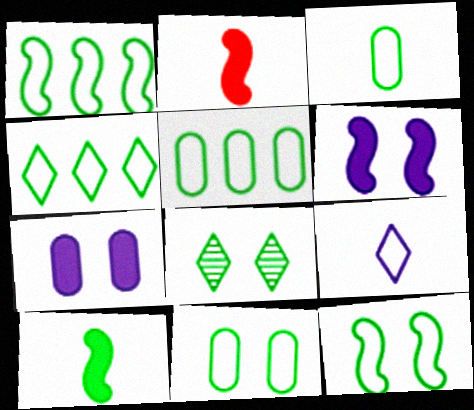[[1, 4, 5], 
[3, 4, 12], 
[3, 5, 11], 
[5, 8, 10]]